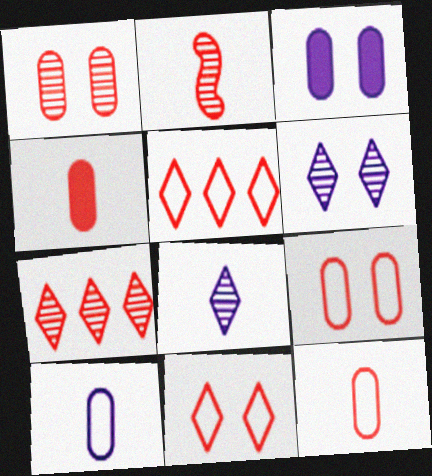[[1, 2, 7]]